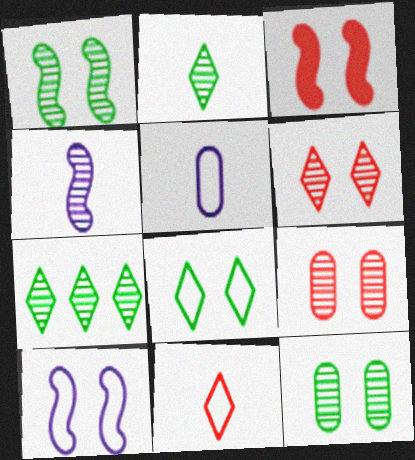[[1, 3, 10], 
[3, 5, 7], 
[4, 7, 9]]